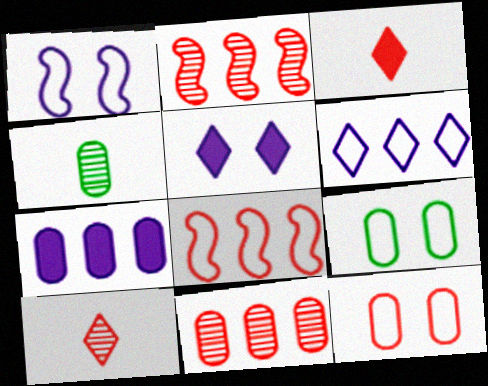[[2, 3, 12], 
[4, 5, 8], 
[4, 7, 12]]